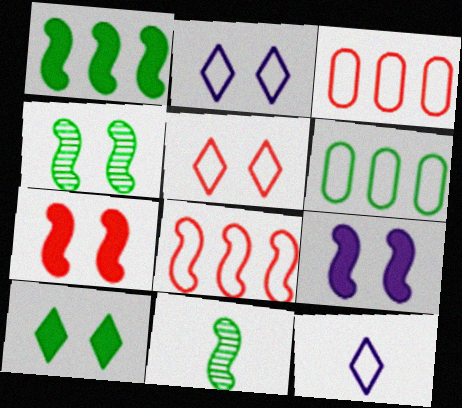[[6, 10, 11], 
[8, 9, 11]]